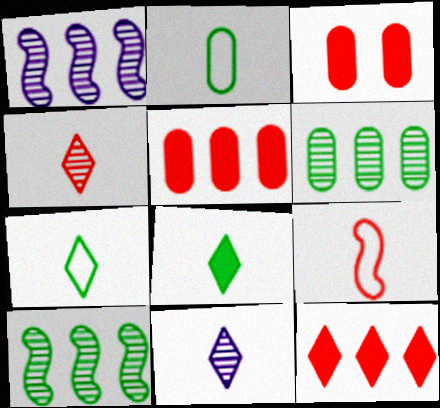[[1, 3, 7]]